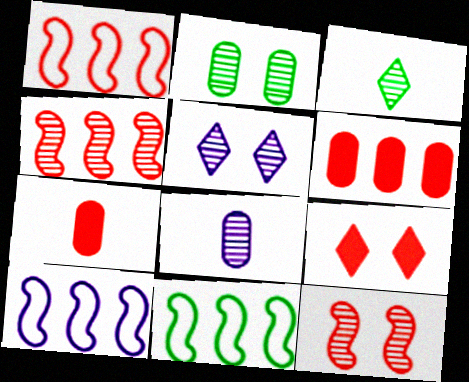[[1, 10, 11], 
[2, 5, 12], 
[5, 7, 11], 
[8, 9, 11]]